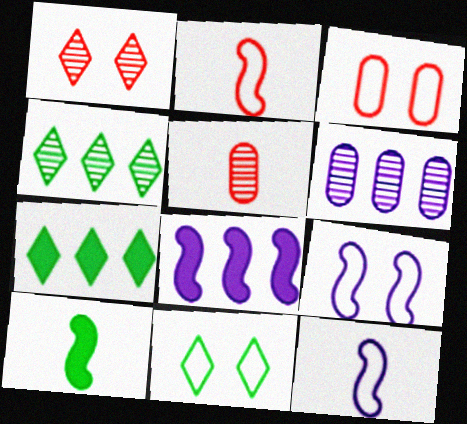[[3, 9, 11], 
[5, 7, 9], 
[5, 8, 11]]